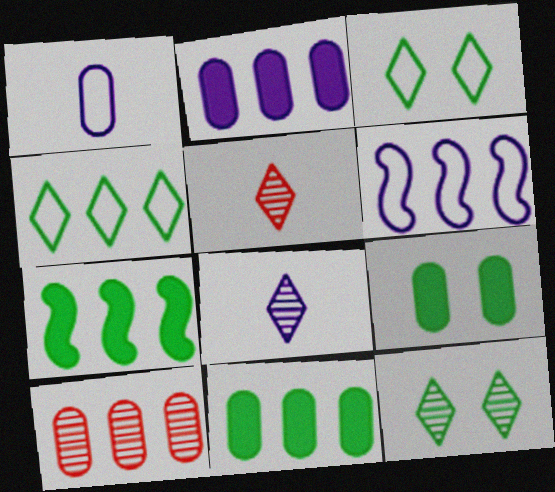[[1, 9, 10], 
[5, 6, 9]]